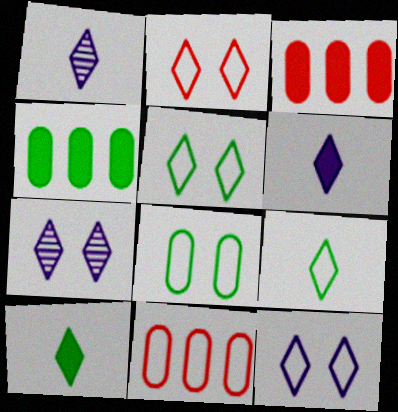[[2, 5, 12]]